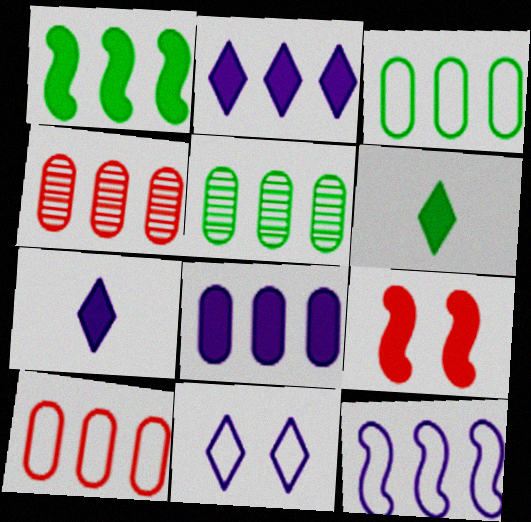[[3, 4, 8], 
[5, 8, 10], 
[6, 8, 9]]